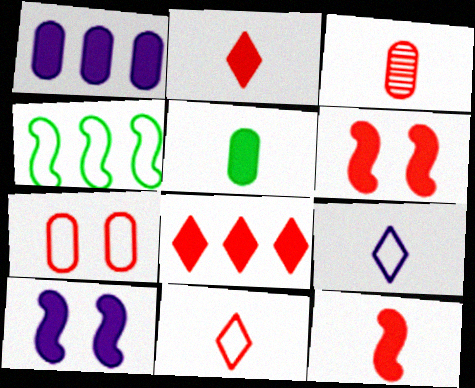[[3, 11, 12], 
[4, 7, 9], 
[5, 8, 10]]